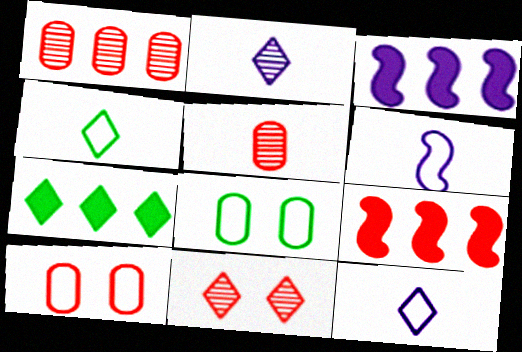[[2, 8, 9], 
[7, 11, 12]]